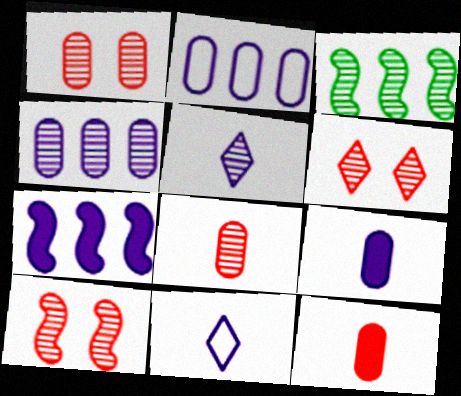[[1, 3, 5], 
[1, 6, 10]]